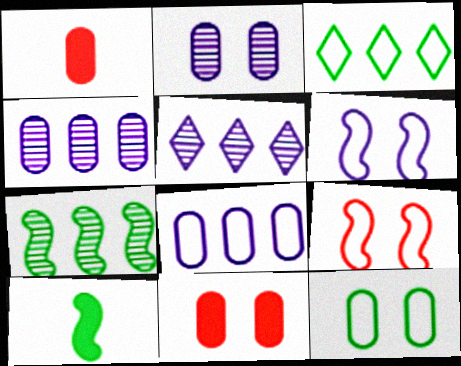[[1, 4, 12], 
[2, 11, 12]]